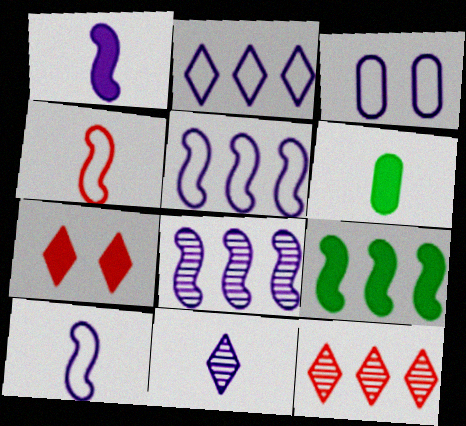[[2, 3, 10], 
[4, 6, 11]]